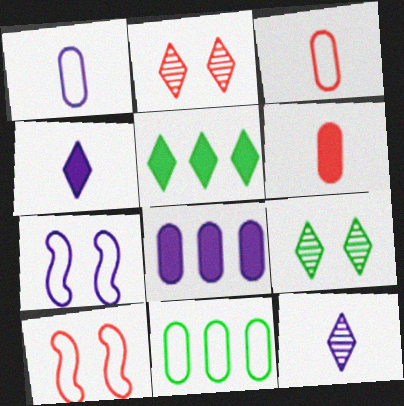[[7, 8, 12]]